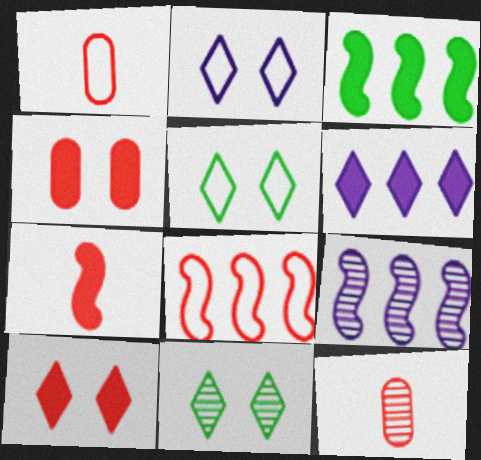[[2, 3, 12], 
[2, 10, 11], 
[3, 8, 9], 
[8, 10, 12], 
[9, 11, 12]]